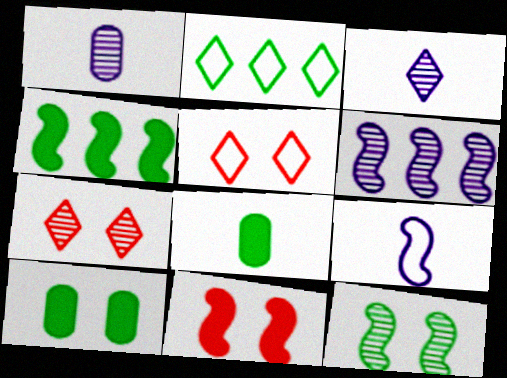[[1, 2, 11], 
[1, 4, 5], 
[2, 8, 12], 
[5, 6, 8]]